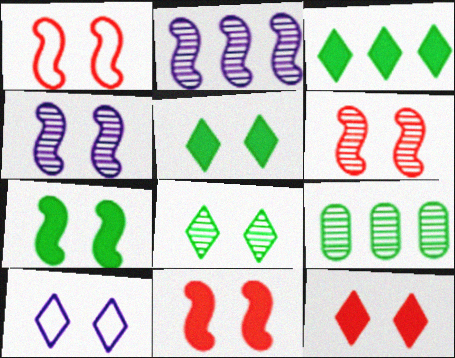[[1, 4, 7], 
[1, 6, 11], 
[8, 10, 12]]